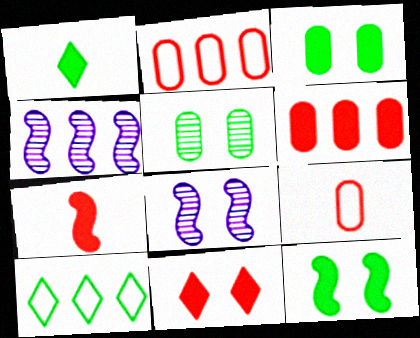[[1, 2, 8], 
[4, 6, 10], 
[6, 7, 11]]